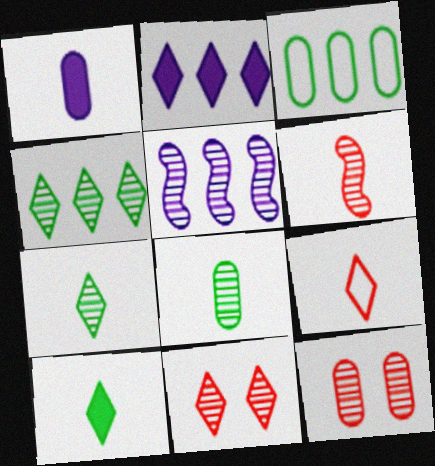[[1, 3, 12], 
[5, 7, 12], 
[5, 8, 11]]